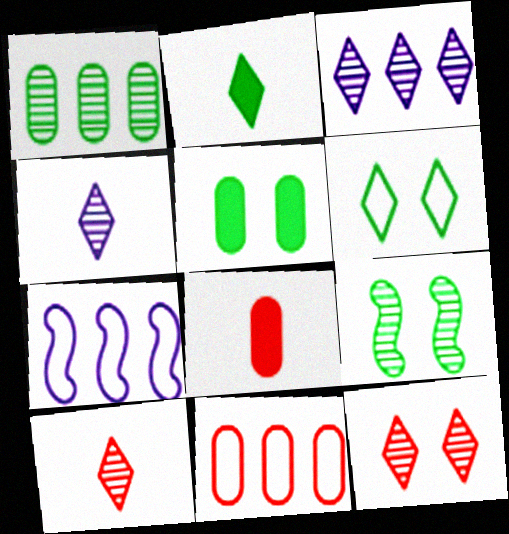[[5, 6, 9], 
[5, 7, 10]]